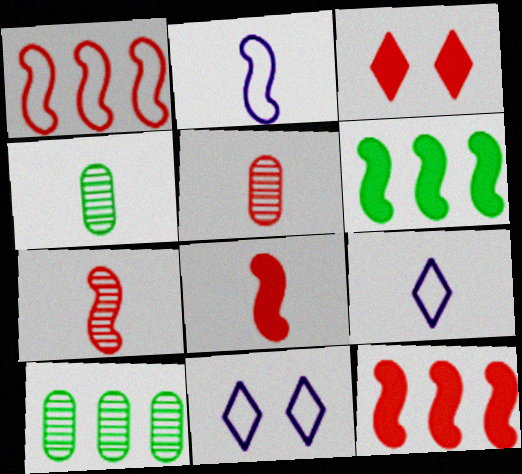[[1, 3, 5], 
[2, 3, 10], 
[4, 8, 9], 
[4, 11, 12], 
[5, 6, 11], 
[8, 10, 11]]